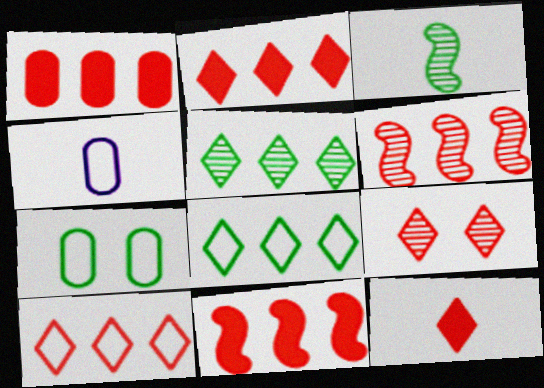[[1, 2, 11], 
[1, 6, 10], 
[3, 4, 12], 
[9, 10, 12]]